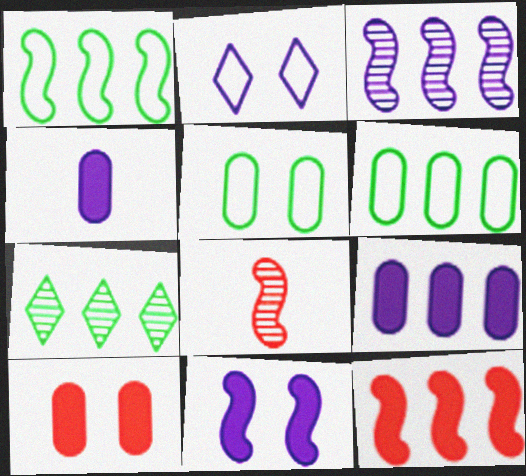[[1, 3, 12], 
[1, 8, 11], 
[2, 3, 4]]